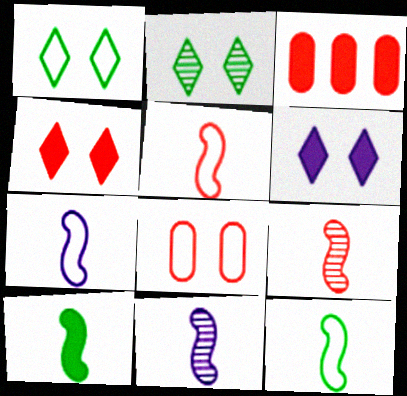[[1, 3, 11], 
[2, 3, 7], 
[3, 6, 10], 
[5, 7, 12], 
[5, 10, 11], 
[7, 9, 10]]